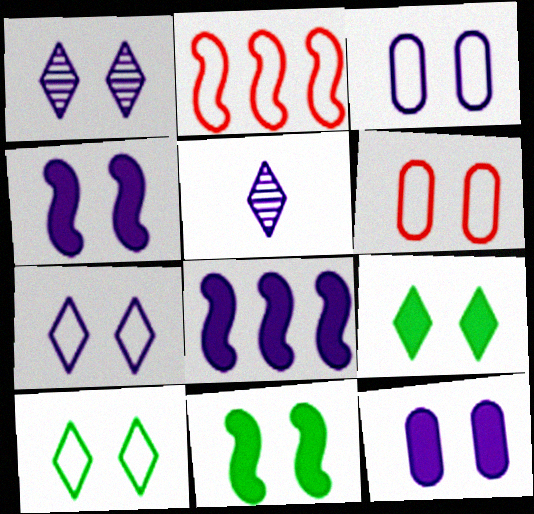[[1, 3, 4], 
[1, 6, 11], 
[3, 5, 8]]